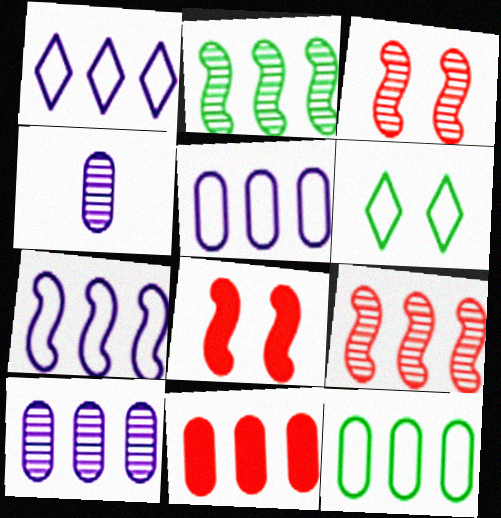[[1, 2, 11], 
[1, 5, 7], 
[10, 11, 12]]